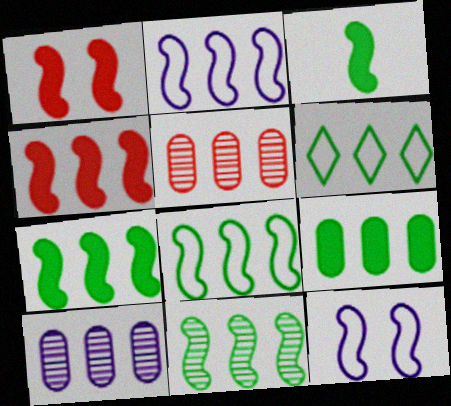[[2, 4, 11], 
[4, 6, 10], 
[6, 9, 11], 
[7, 8, 11]]